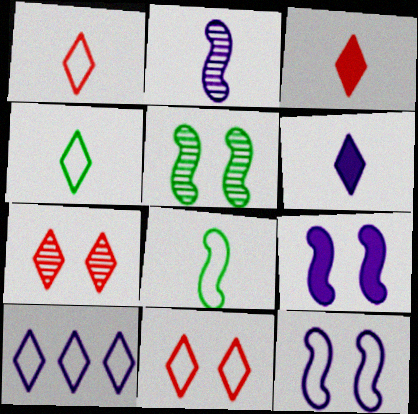[[4, 10, 11]]